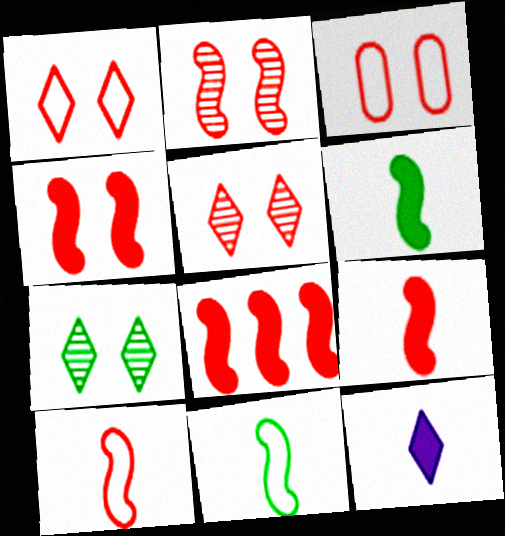[[2, 8, 10], 
[3, 4, 5], 
[4, 8, 9]]